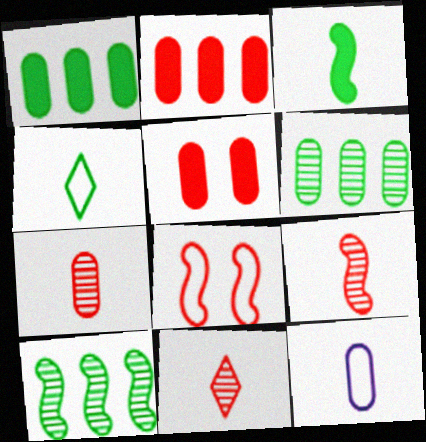[[2, 8, 11], 
[3, 11, 12], 
[5, 6, 12], 
[7, 9, 11]]